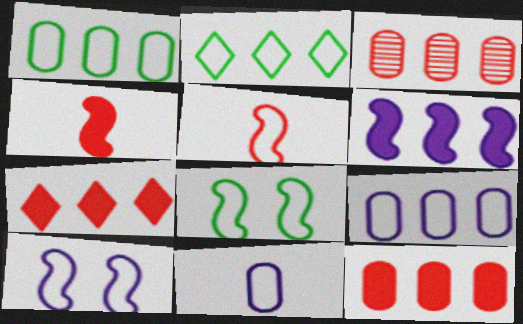[[2, 3, 6]]